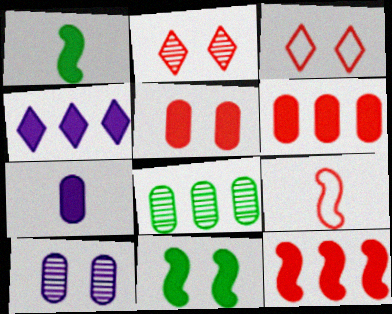[[1, 4, 5], 
[2, 6, 9], 
[3, 10, 11]]